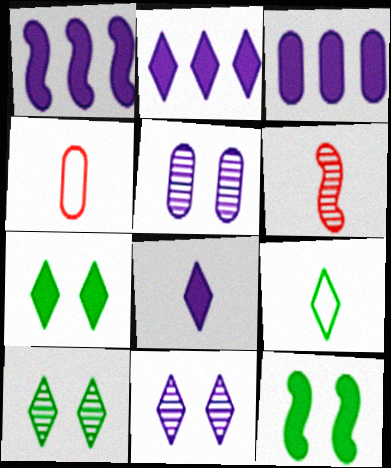[[1, 2, 3], 
[1, 4, 10]]